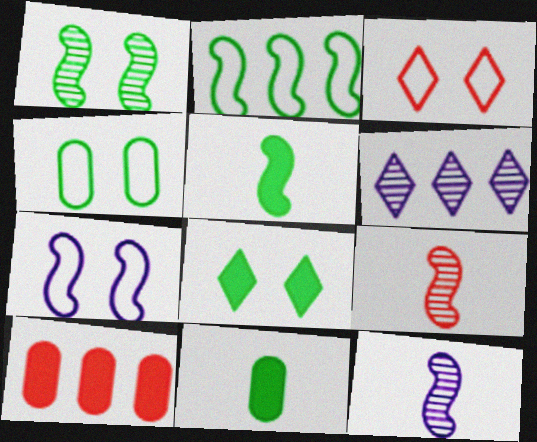[[1, 2, 5], 
[1, 4, 8], 
[2, 6, 10], 
[3, 4, 7], 
[3, 9, 10]]